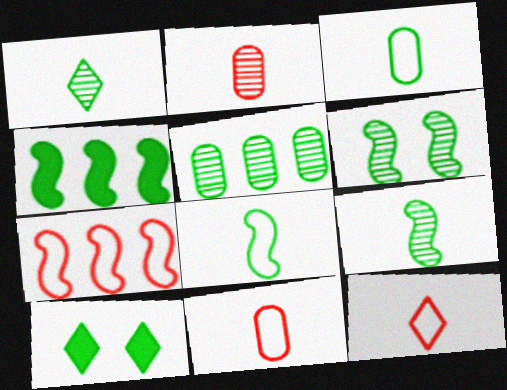[[1, 5, 6], 
[4, 6, 8], 
[5, 8, 10]]